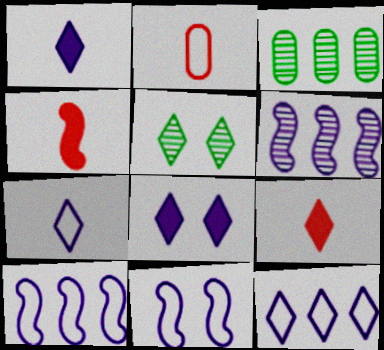[[3, 9, 11], 
[5, 9, 12]]